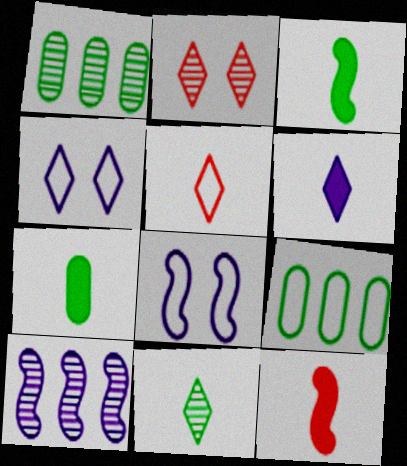[[1, 4, 12], 
[5, 6, 11], 
[5, 8, 9], 
[6, 7, 12]]